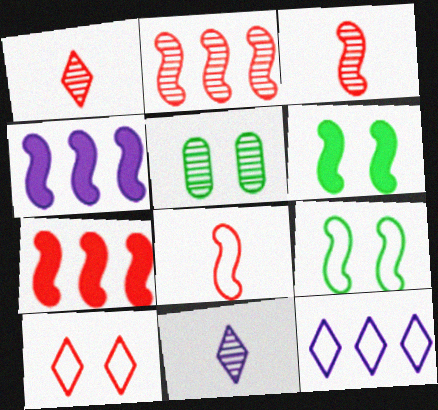[[2, 5, 11], 
[3, 4, 9]]